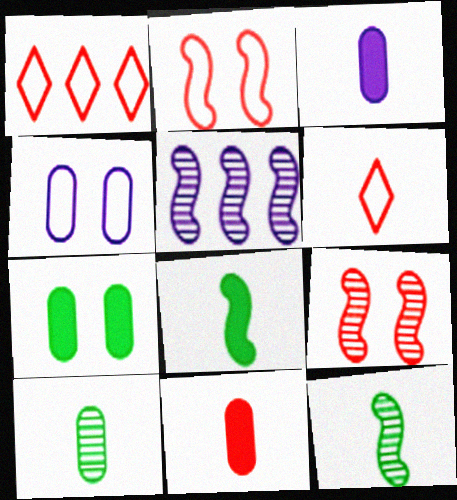[[1, 9, 11], 
[2, 5, 8], 
[3, 6, 12], 
[5, 6, 7], 
[5, 9, 12]]